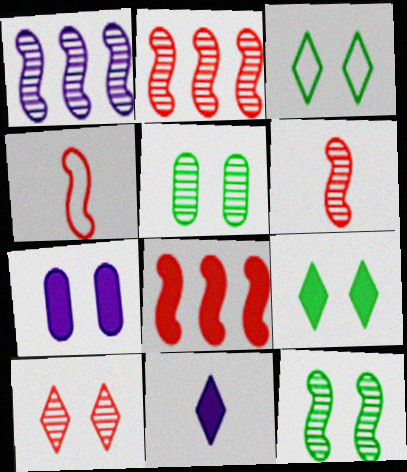[[1, 6, 12]]